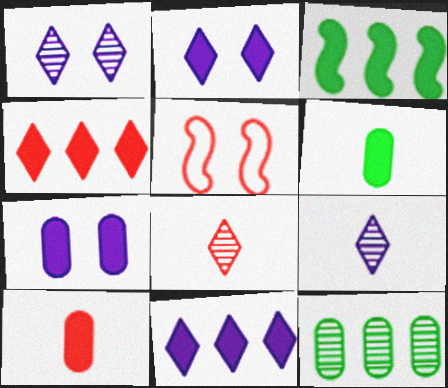[[2, 3, 10]]